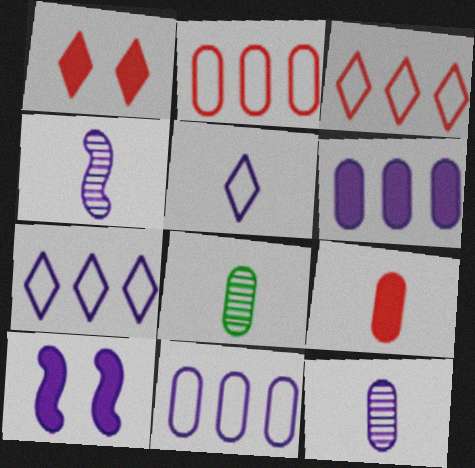[[3, 8, 10], 
[7, 10, 12]]